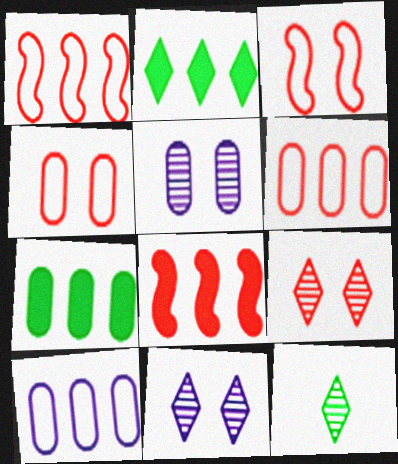[]